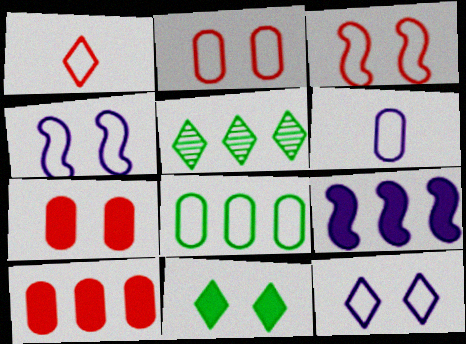[[1, 4, 8], 
[2, 6, 8]]